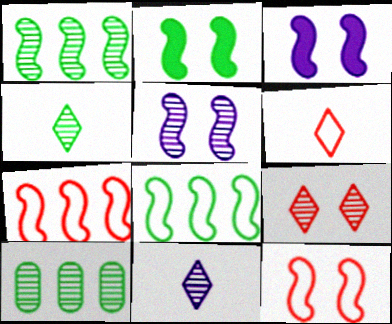[[2, 5, 12], 
[3, 6, 10]]